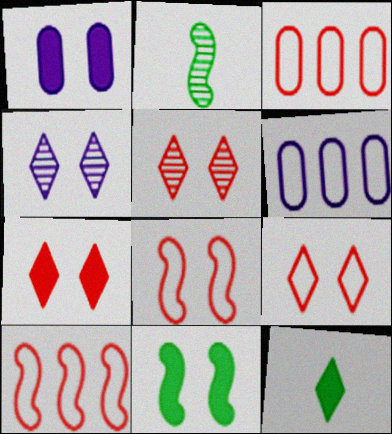[[1, 7, 11], 
[2, 6, 7], 
[5, 7, 9]]